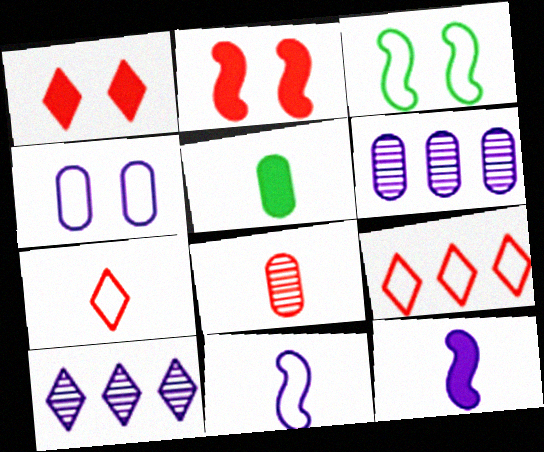[[2, 8, 9], 
[4, 10, 12]]